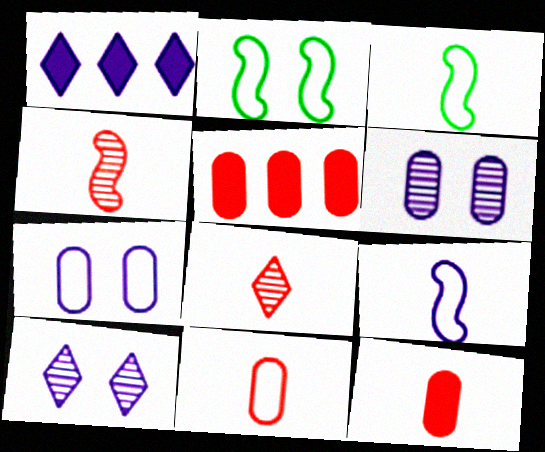[[1, 6, 9], 
[3, 5, 10]]